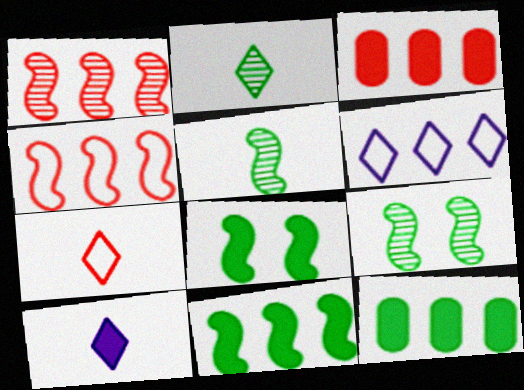[[1, 6, 12], 
[2, 7, 10], 
[3, 8, 10]]